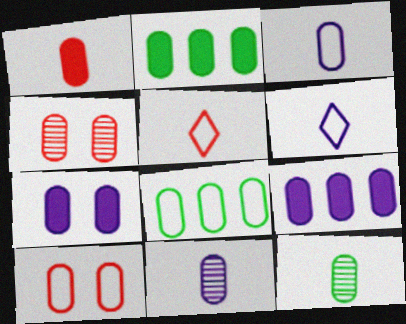[[1, 2, 7], 
[1, 3, 12], 
[2, 3, 4], 
[2, 10, 11], 
[3, 8, 10], 
[9, 10, 12]]